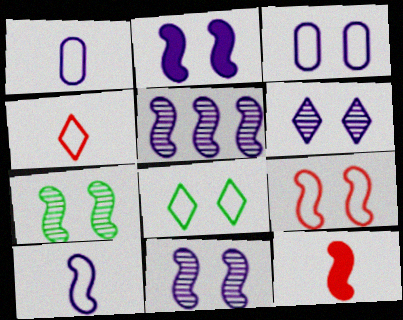[[2, 3, 6], 
[2, 5, 10], 
[2, 7, 9], 
[3, 8, 9]]